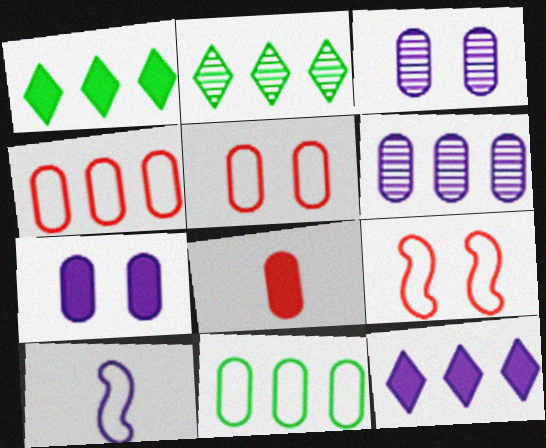[[3, 8, 11], 
[3, 10, 12]]